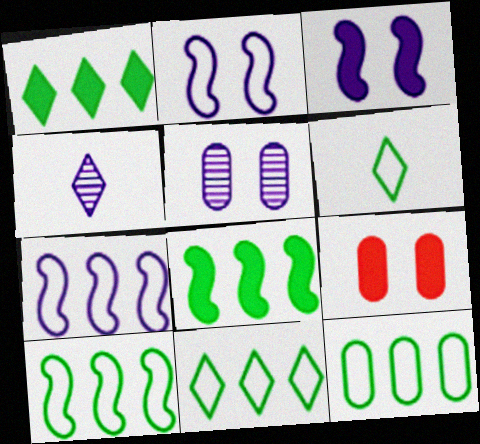[[4, 9, 10], 
[10, 11, 12]]